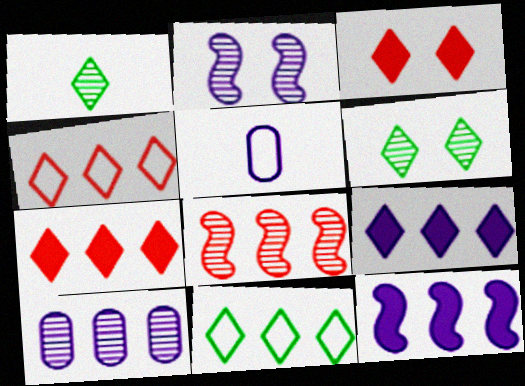[[2, 5, 9]]